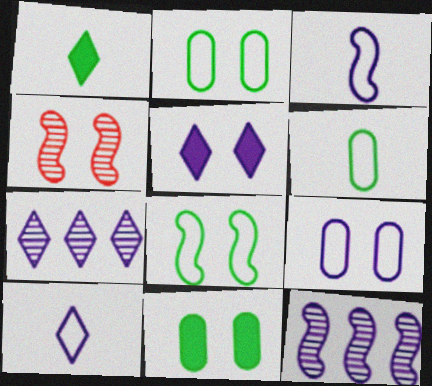[[2, 4, 5], 
[5, 7, 10]]